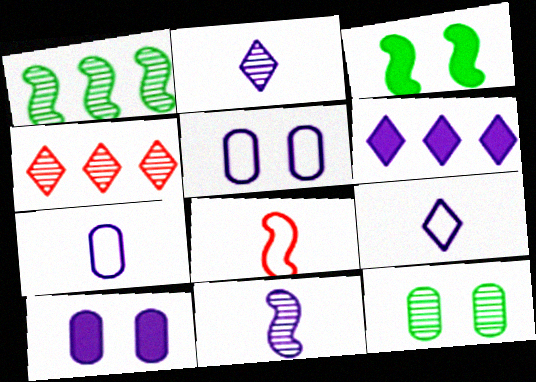[[3, 4, 7], 
[4, 11, 12], 
[5, 6, 11], 
[6, 8, 12]]